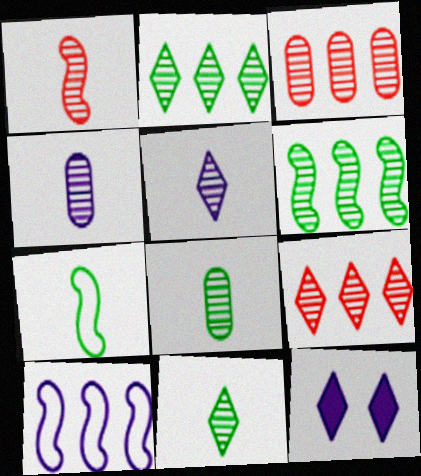[[1, 4, 11], 
[1, 5, 8], 
[3, 7, 12], 
[4, 10, 12]]